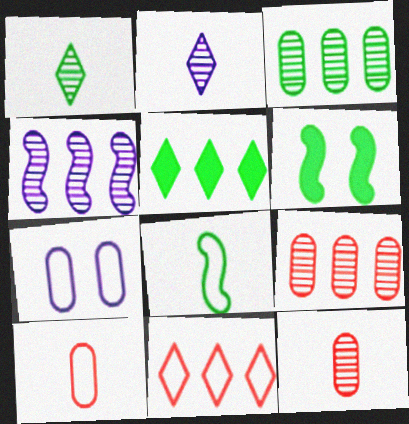[[7, 8, 11]]